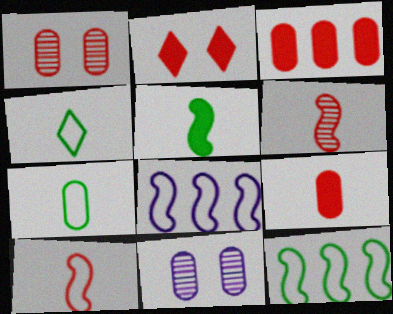[[3, 7, 11]]